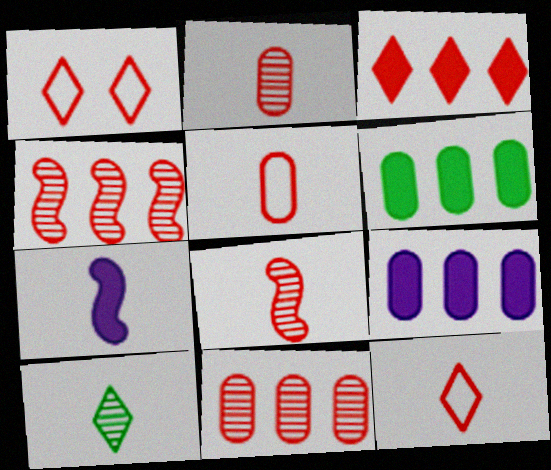[[5, 7, 10]]